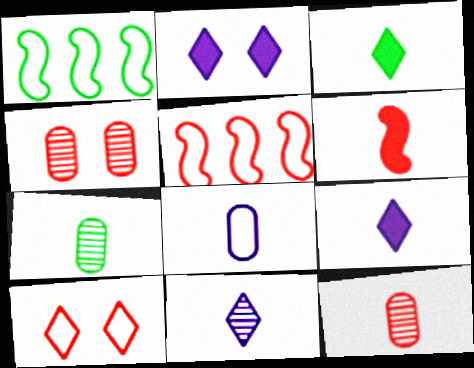[[1, 2, 12], 
[1, 4, 9], 
[1, 8, 10], 
[2, 5, 7]]